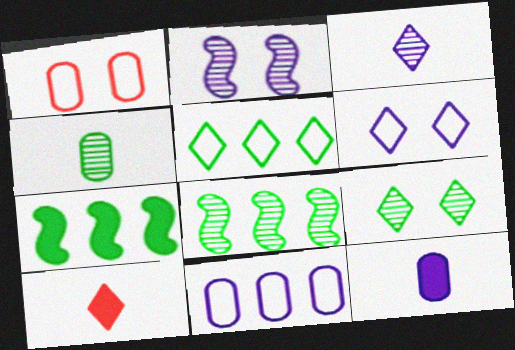[[1, 3, 7], 
[4, 8, 9]]